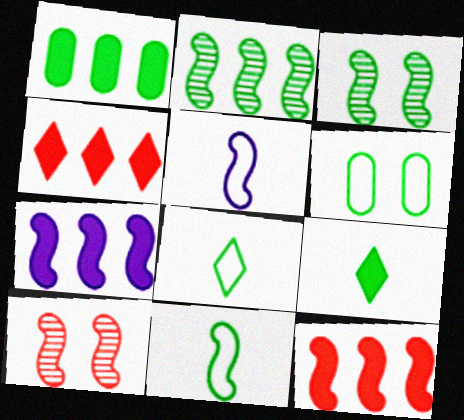[[1, 3, 8], 
[1, 4, 7], 
[2, 6, 9], 
[3, 5, 12], 
[7, 10, 11]]